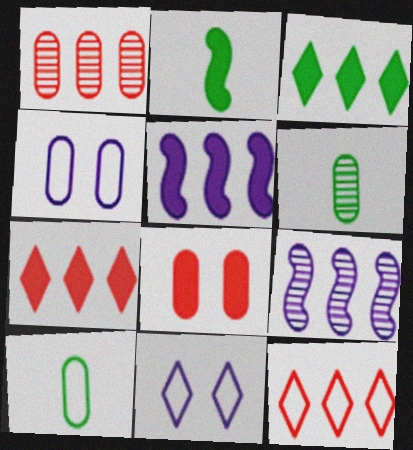[[1, 2, 11]]